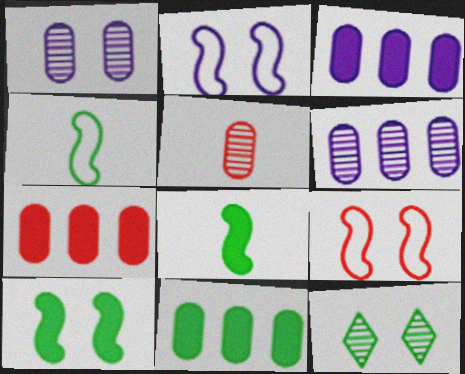[[3, 7, 11], 
[4, 11, 12]]